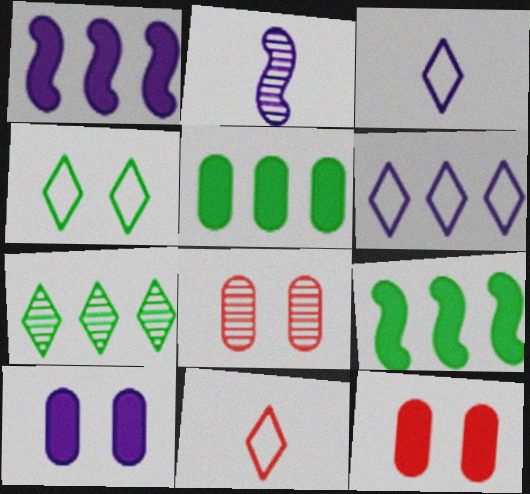[[2, 6, 10], 
[2, 7, 8], 
[3, 8, 9], 
[4, 6, 11]]